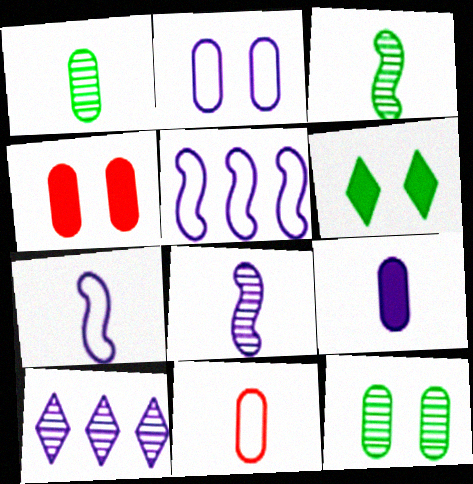[[1, 9, 11], 
[2, 4, 12]]